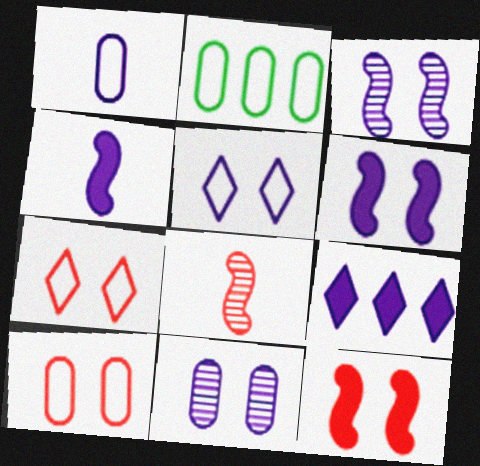[[1, 2, 10], 
[1, 3, 9], 
[5, 6, 11]]